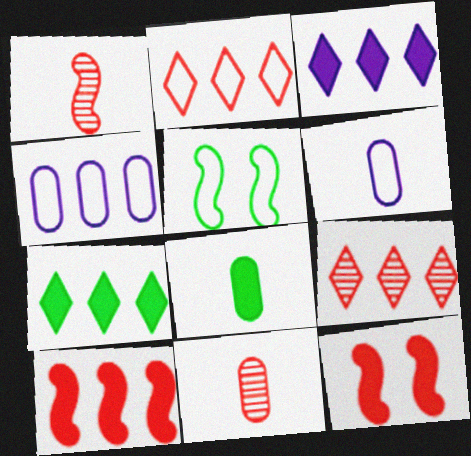[[2, 5, 6], 
[2, 11, 12], 
[3, 5, 11], 
[3, 8, 12], 
[6, 8, 11]]